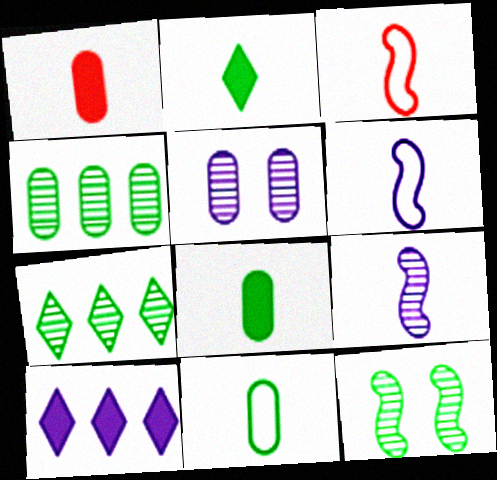[[5, 6, 10]]